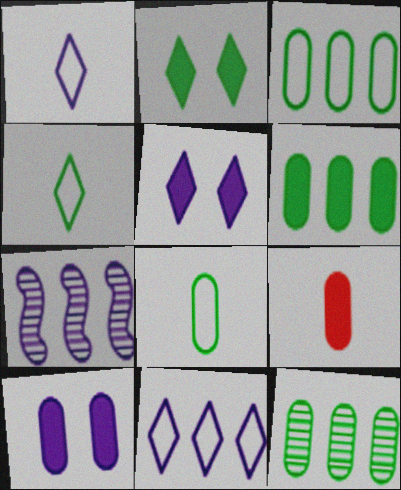[[1, 7, 10], 
[3, 6, 12], 
[6, 9, 10]]